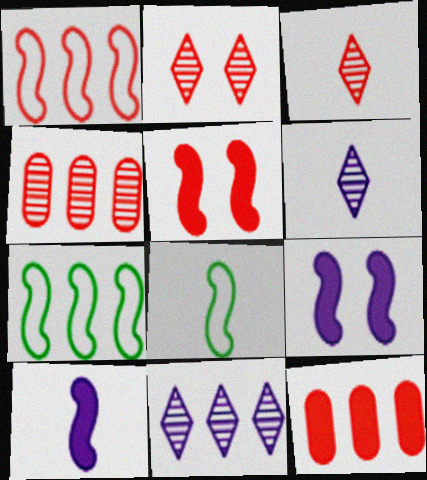[[7, 11, 12]]